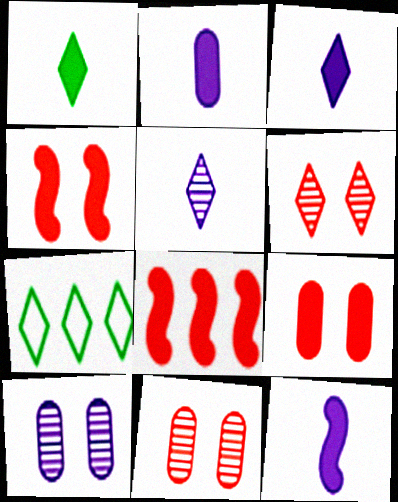[[2, 3, 12], 
[3, 6, 7], 
[7, 11, 12]]